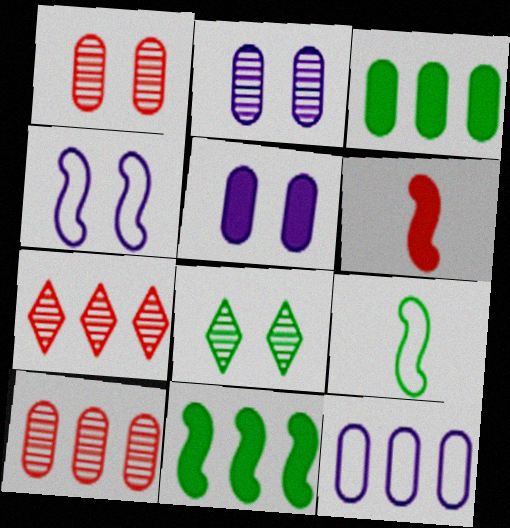[[3, 8, 9], 
[3, 10, 12], 
[5, 7, 9], 
[6, 8, 12], 
[7, 11, 12]]